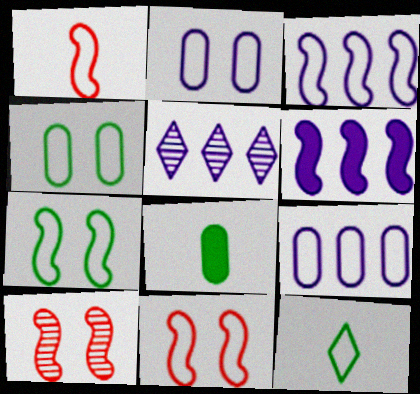[[1, 3, 7], 
[5, 6, 9], 
[5, 8, 11], 
[9, 11, 12]]